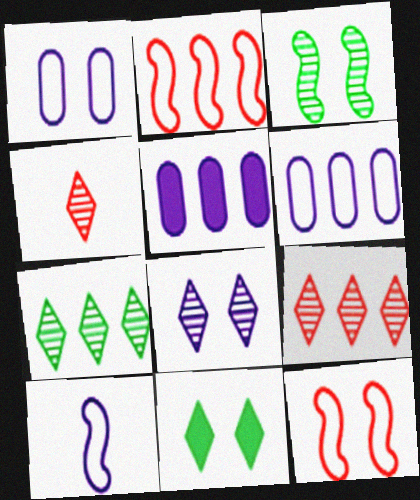[[2, 5, 7], 
[4, 7, 8], 
[5, 8, 10]]